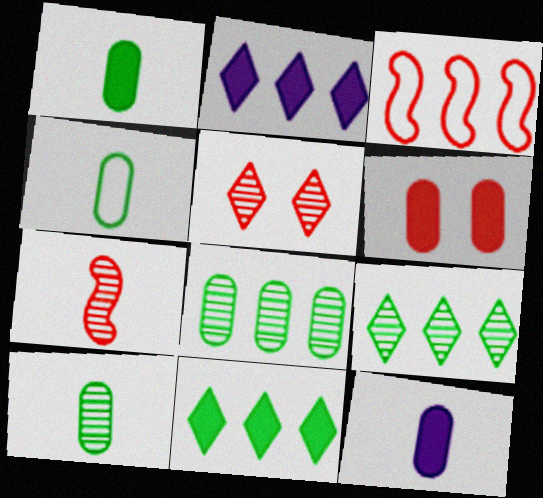[[1, 4, 10], 
[2, 3, 8]]